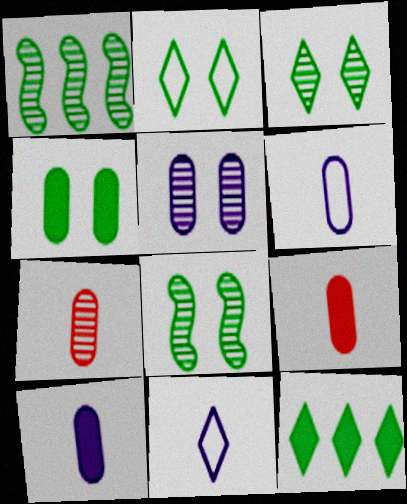[[2, 4, 8]]